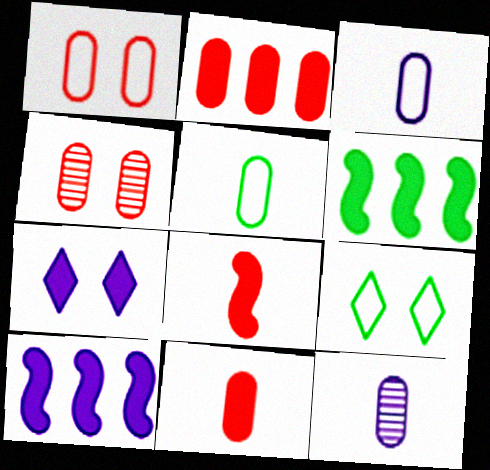[[5, 11, 12], 
[6, 7, 11]]